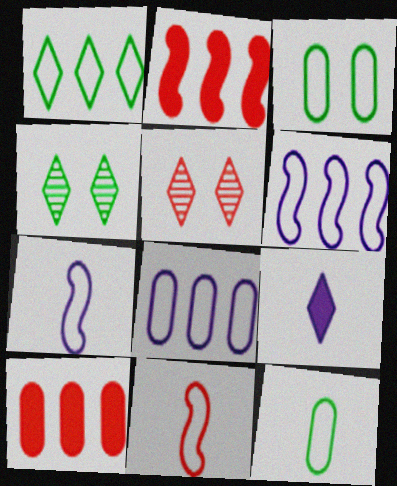[[1, 5, 9], 
[4, 7, 10], 
[5, 10, 11]]